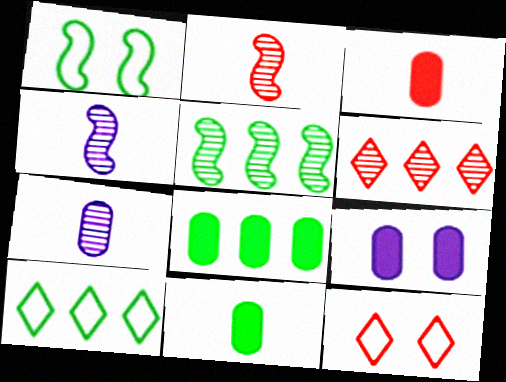[[2, 9, 10], 
[3, 8, 9], 
[4, 8, 12], 
[5, 8, 10]]